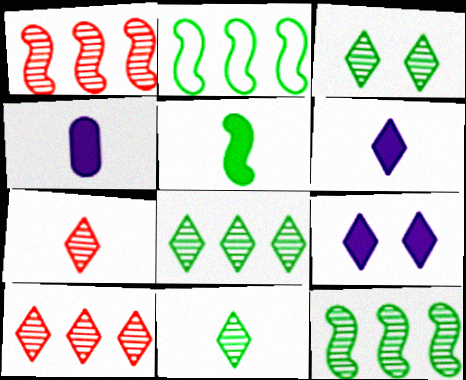[[3, 8, 11]]